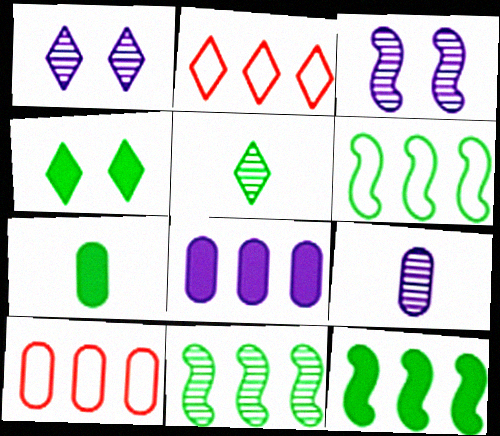[[2, 3, 7], 
[2, 8, 11], 
[4, 7, 12], 
[6, 11, 12]]